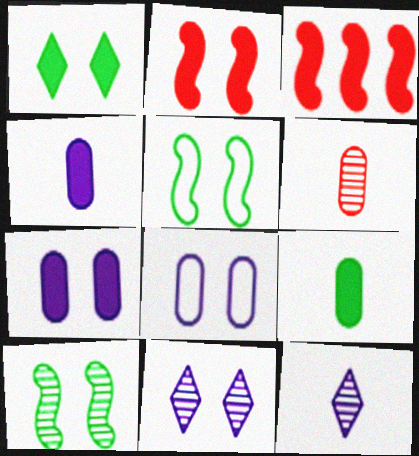[[1, 2, 7], 
[1, 3, 4]]